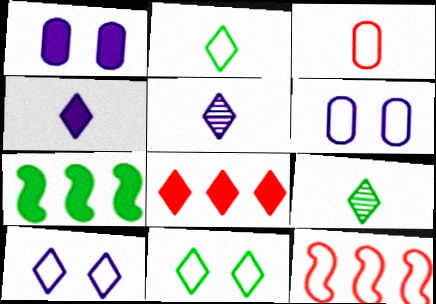[[1, 9, 12], 
[2, 6, 12], 
[5, 8, 11], 
[8, 9, 10]]